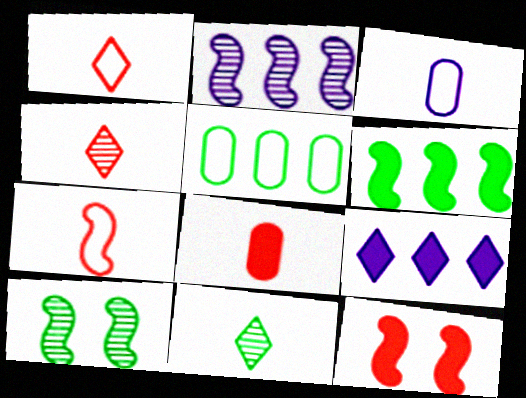[[4, 7, 8]]